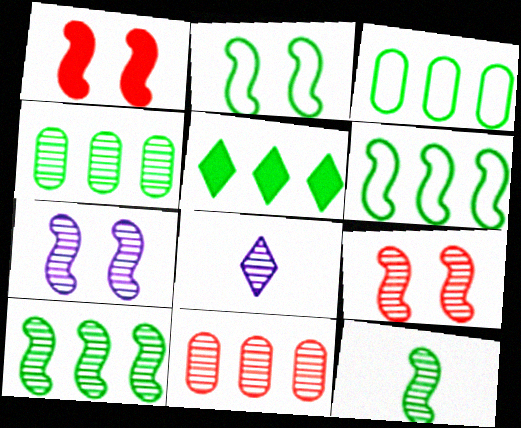[[1, 2, 7], 
[1, 3, 8], 
[3, 5, 10], 
[4, 5, 6], 
[4, 8, 9]]